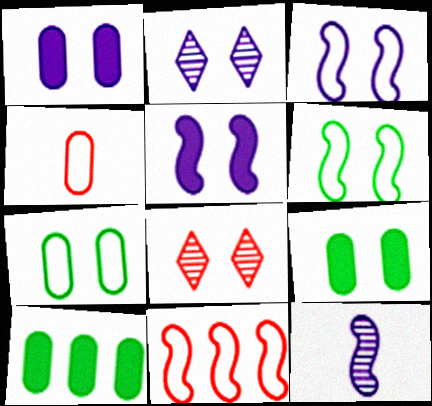[[1, 2, 3], 
[1, 6, 8], 
[3, 8, 9], 
[5, 7, 8]]